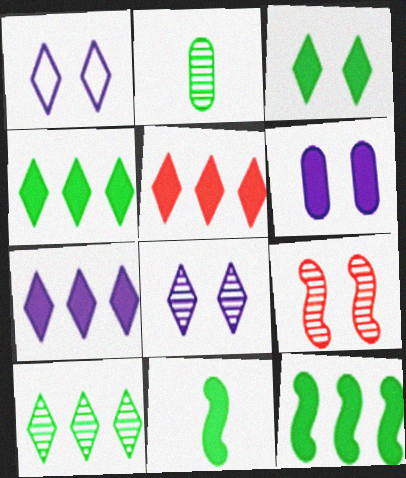[[4, 5, 7], 
[5, 6, 11]]